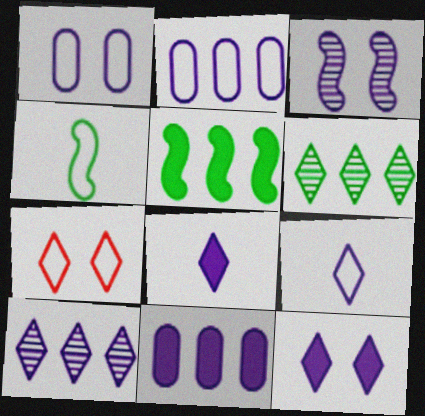[[1, 3, 12], 
[2, 3, 8], 
[2, 4, 7], 
[3, 9, 11], 
[6, 7, 8], 
[9, 10, 12]]